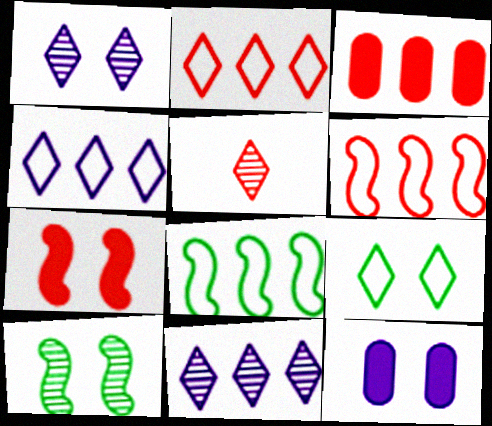[[3, 8, 11], 
[5, 8, 12]]